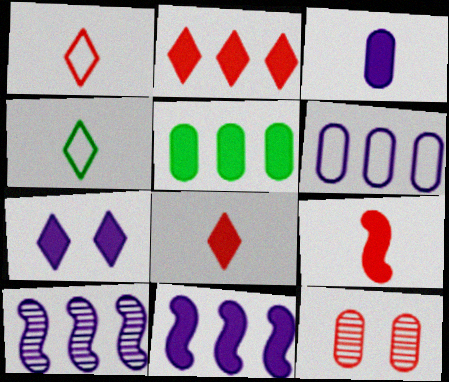[[2, 5, 11], 
[3, 7, 11], 
[4, 11, 12], 
[5, 7, 9]]